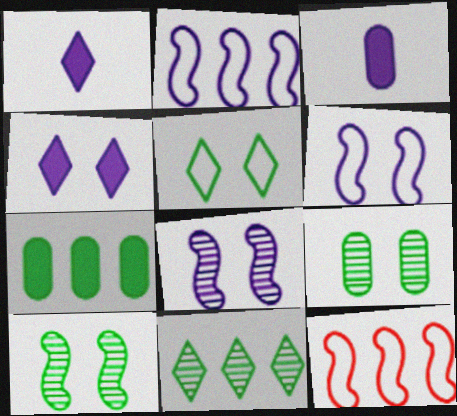[[1, 9, 12]]